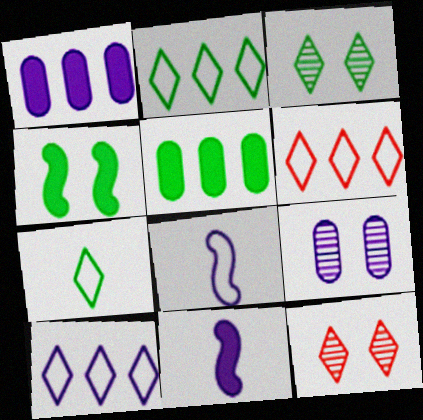[[2, 6, 10], 
[5, 8, 12], 
[9, 10, 11]]